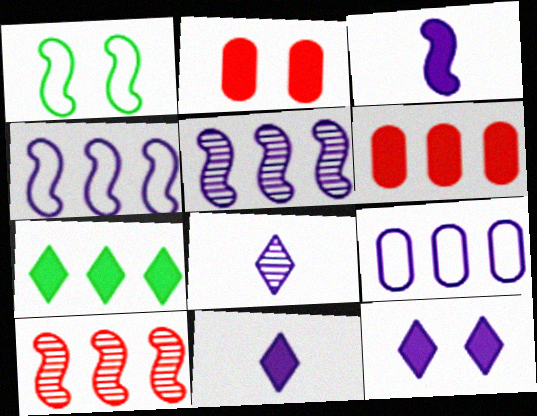[[1, 3, 10], 
[1, 6, 8], 
[2, 3, 7], 
[7, 9, 10]]